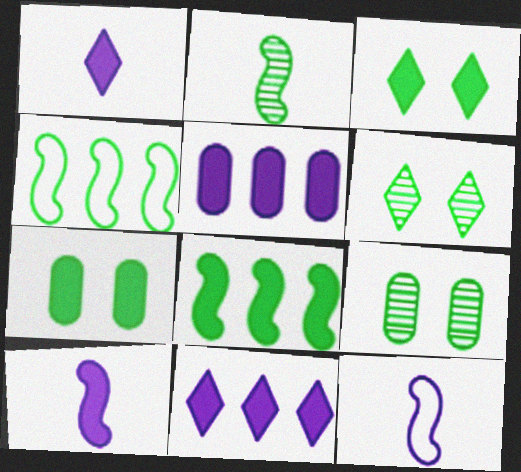[]